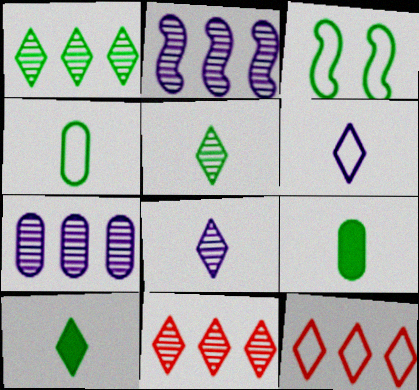[[1, 3, 9]]